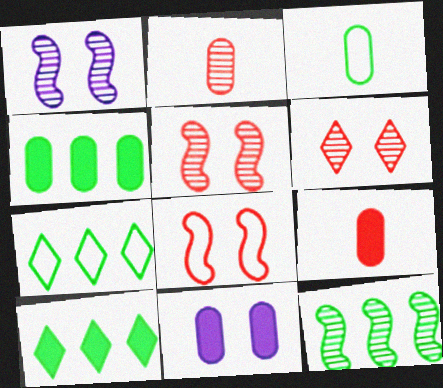[[1, 7, 9], 
[4, 7, 12], 
[4, 9, 11]]